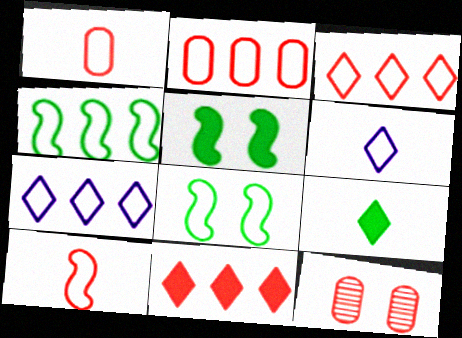[[1, 7, 8], 
[2, 4, 7], 
[2, 6, 8], 
[10, 11, 12]]